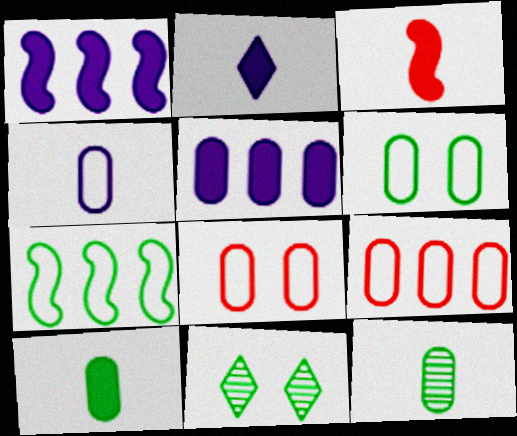[[2, 3, 10], 
[4, 6, 9], 
[5, 8, 12], 
[7, 10, 11]]